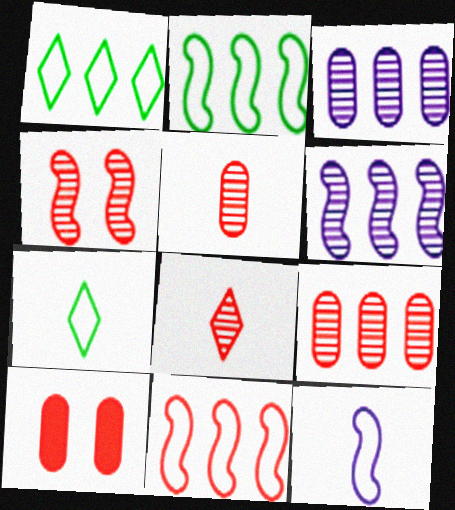[[4, 8, 9], 
[6, 7, 10], 
[8, 10, 11]]